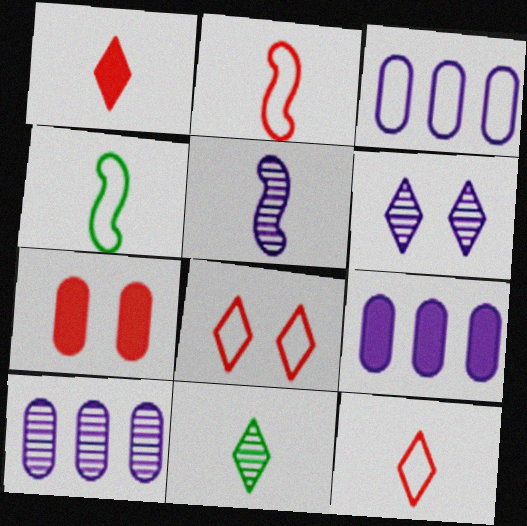[[3, 4, 8], 
[3, 9, 10], 
[5, 6, 10]]